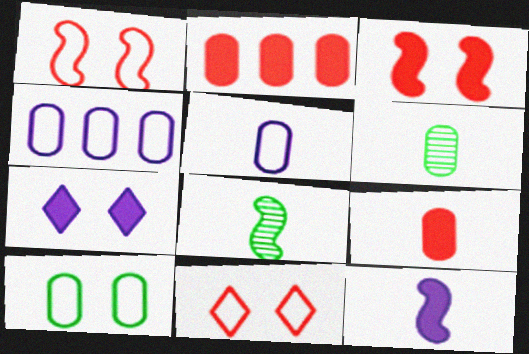[[5, 6, 9]]